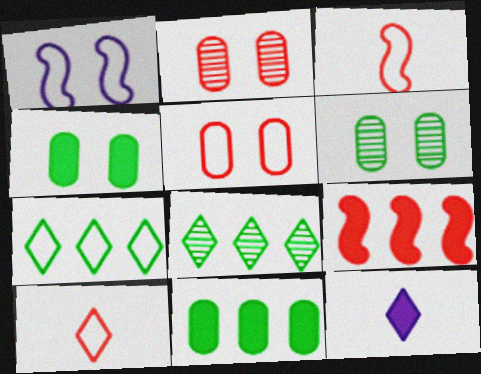[[2, 9, 10], 
[4, 9, 12]]